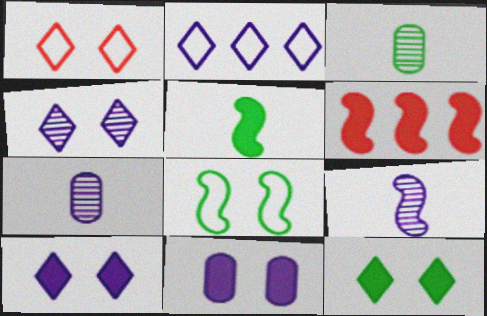[[1, 4, 12], 
[2, 9, 11], 
[6, 8, 9]]